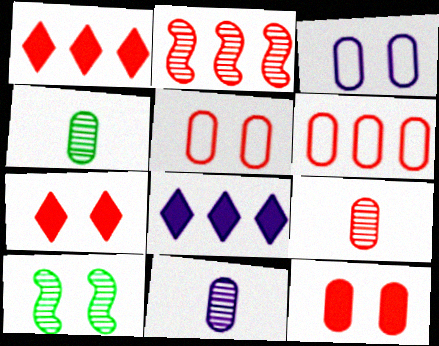[[1, 2, 6], 
[3, 7, 10], 
[4, 9, 11], 
[6, 9, 12]]